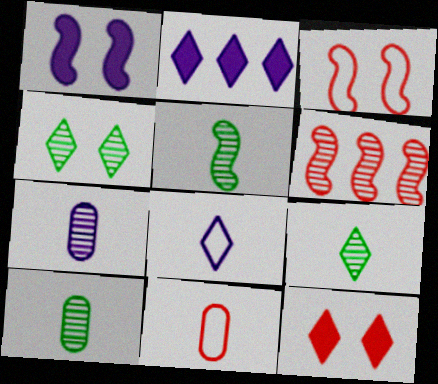[[2, 3, 10], 
[4, 6, 7], 
[5, 9, 10], 
[6, 11, 12]]